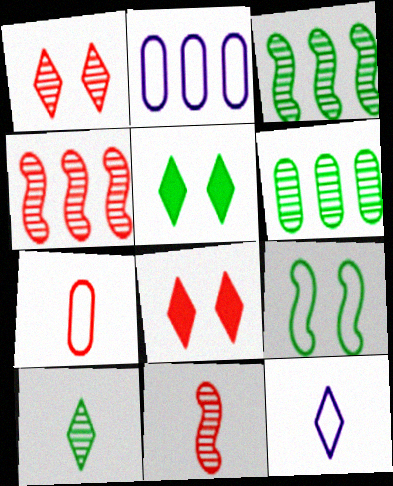[[2, 5, 11], 
[4, 7, 8]]